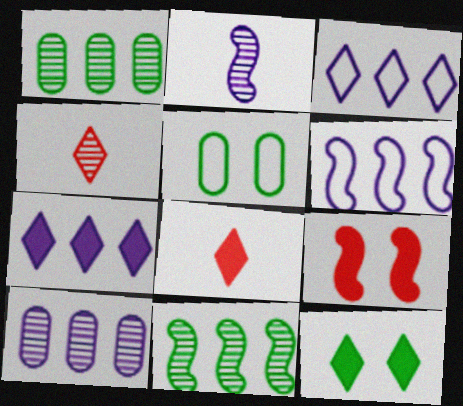[[3, 4, 12], 
[6, 7, 10], 
[7, 8, 12]]